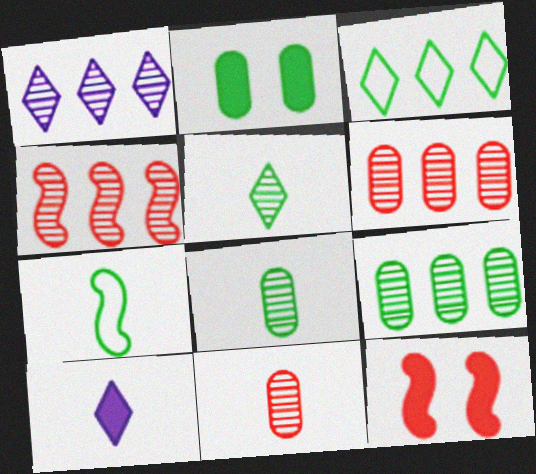[[1, 4, 9], 
[7, 10, 11]]